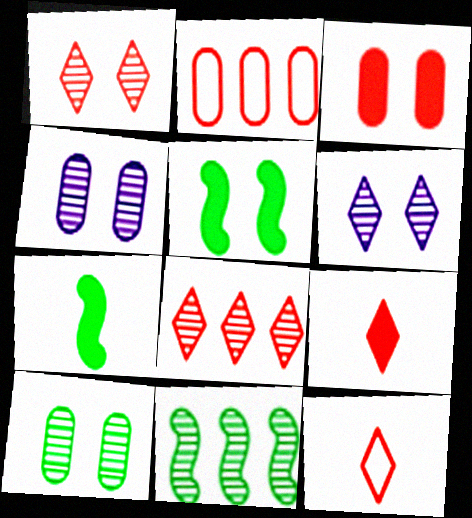[[2, 6, 7]]